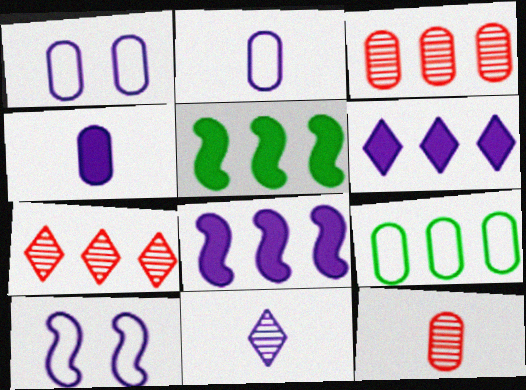[[1, 8, 11], 
[7, 8, 9]]